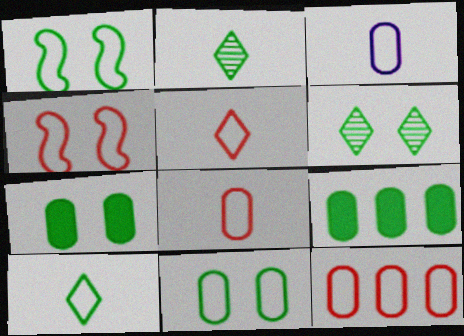[[1, 2, 9], 
[1, 6, 7], 
[3, 11, 12], 
[4, 5, 12]]